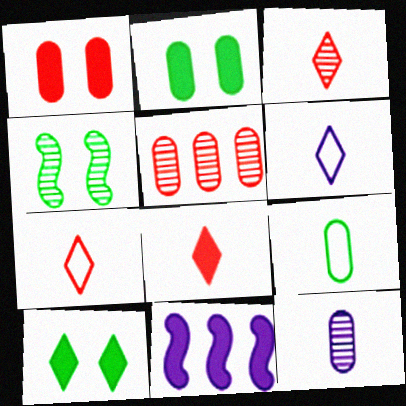[[2, 8, 11], 
[3, 7, 8]]